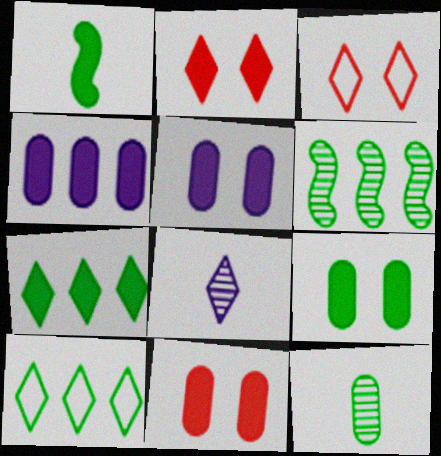[[1, 2, 4], 
[1, 7, 9], 
[2, 8, 10], 
[3, 7, 8], 
[5, 9, 11]]